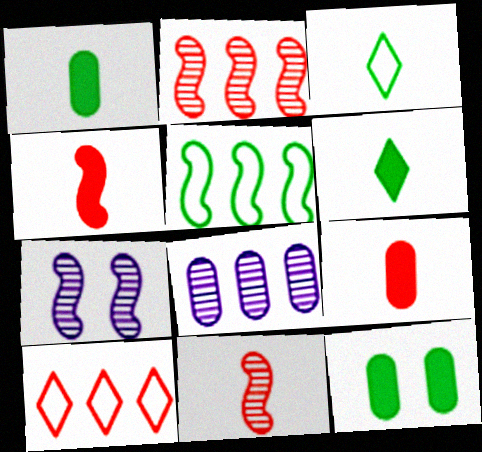[[1, 7, 10], 
[4, 5, 7]]